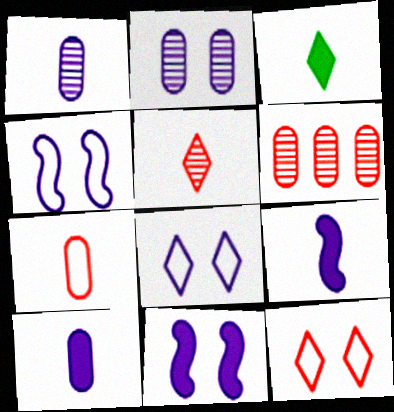[[2, 8, 11], 
[3, 4, 6]]